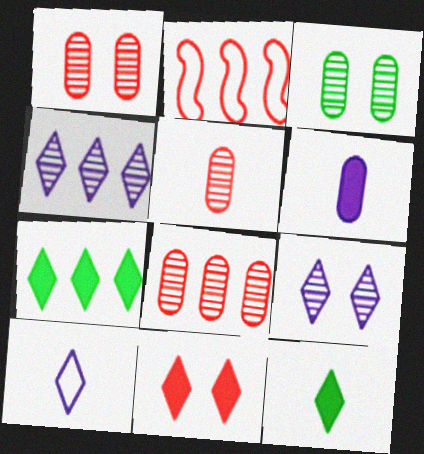[[1, 5, 8], 
[2, 5, 11]]